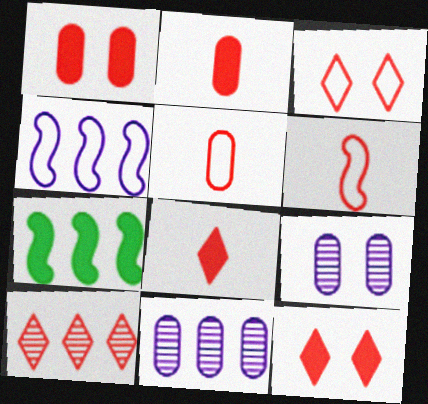[[1, 6, 10], 
[3, 8, 10]]